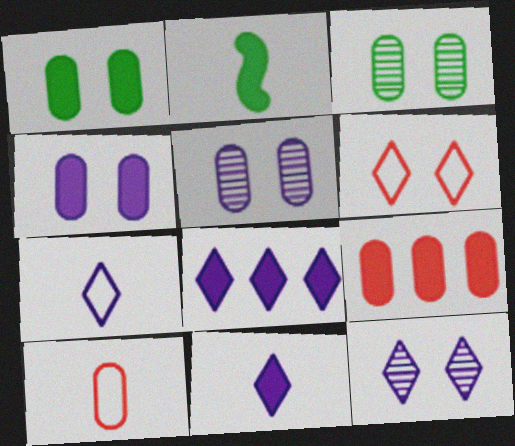[[7, 8, 12]]